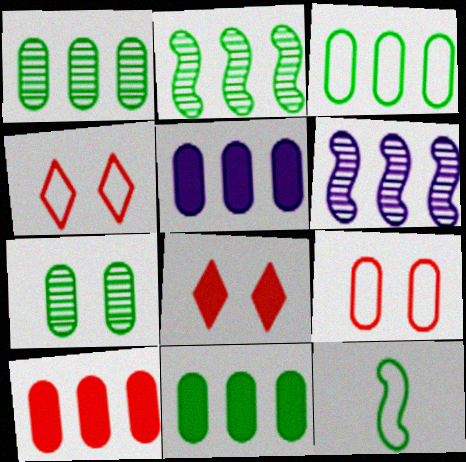[[1, 3, 11], 
[5, 10, 11]]